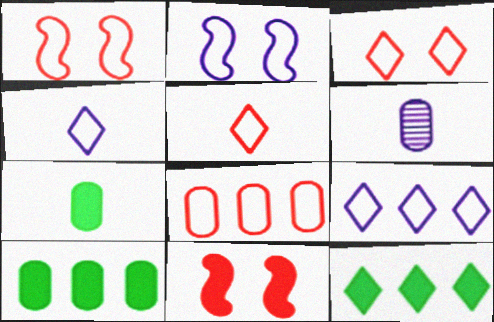[[1, 5, 8], 
[1, 6, 12]]